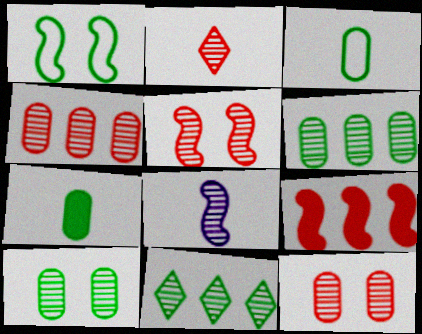[[1, 7, 11], 
[1, 8, 9], 
[2, 4, 5], 
[8, 11, 12]]